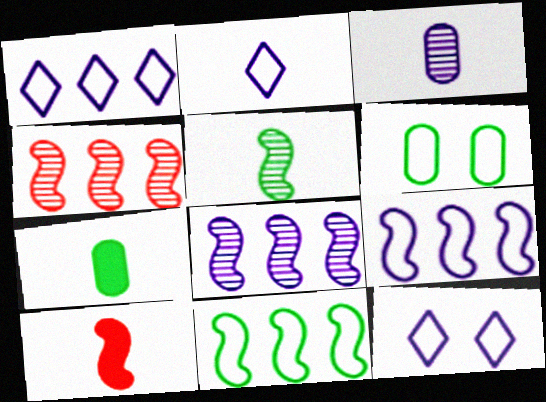[[1, 2, 12], 
[4, 7, 12]]